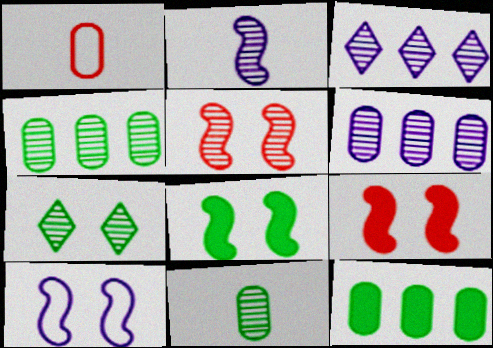[[1, 3, 8], 
[3, 5, 11], 
[5, 8, 10]]